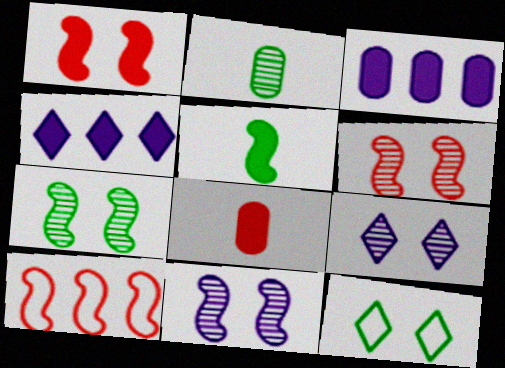[[5, 10, 11], 
[6, 7, 11]]